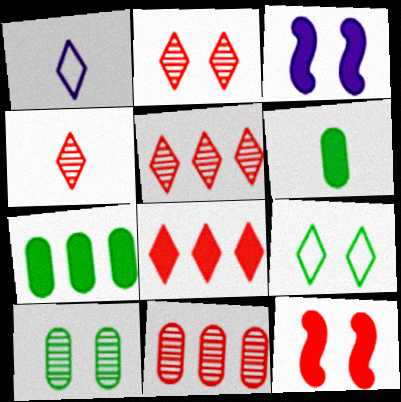[[2, 4, 5], 
[3, 6, 8]]